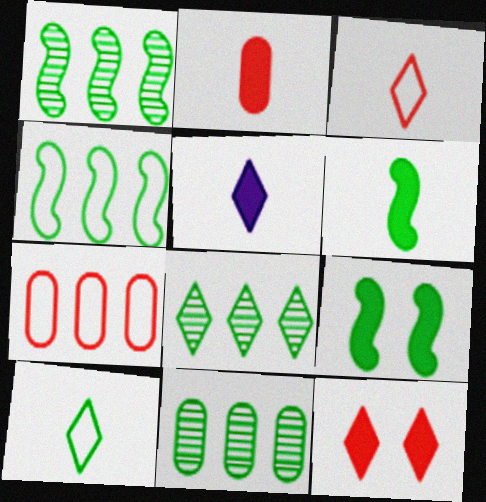[[1, 8, 11], 
[2, 5, 6], 
[9, 10, 11]]